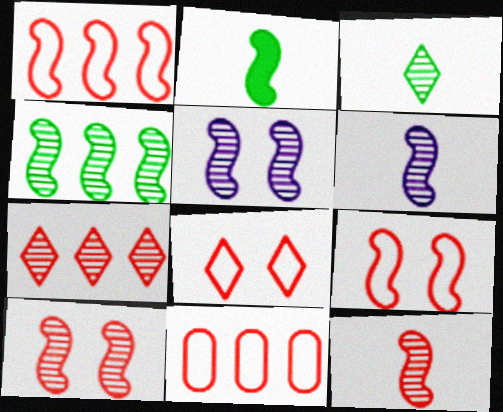[[1, 2, 5], 
[4, 5, 12], 
[4, 6, 10]]